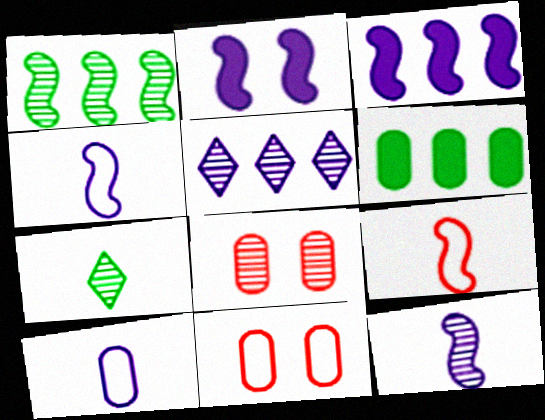[[1, 2, 9], 
[2, 5, 10], 
[3, 7, 11], 
[6, 8, 10]]